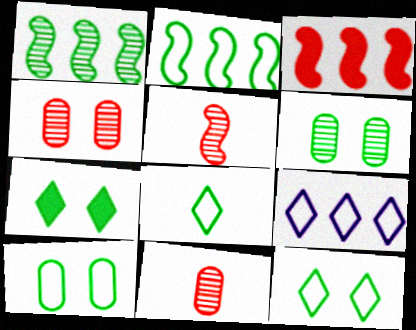[[2, 8, 10]]